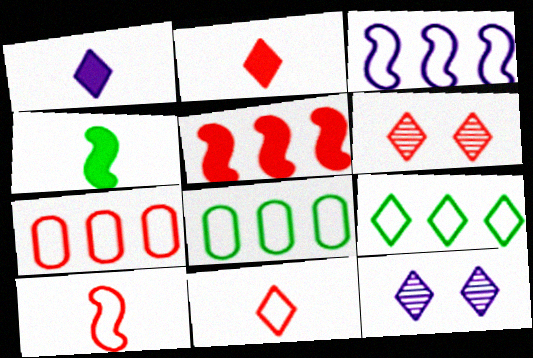[[1, 6, 9], 
[2, 9, 12], 
[3, 7, 9], 
[4, 7, 12]]